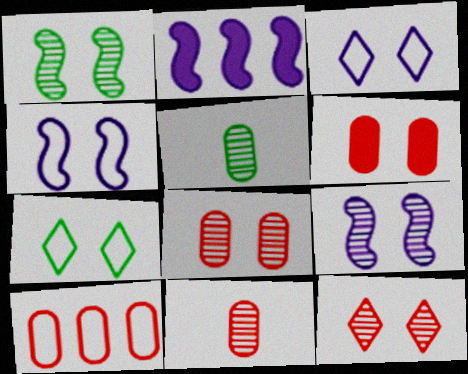[[1, 3, 6], 
[2, 7, 11], 
[6, 7, 9], 
[6, 10, 11]]